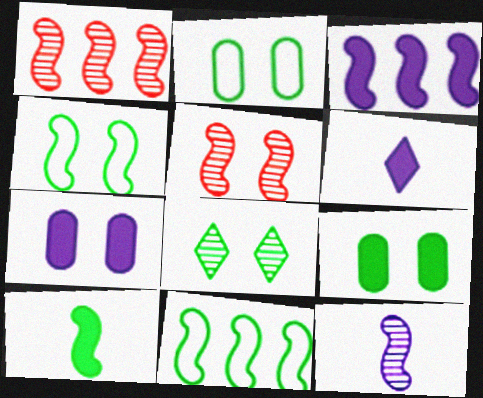[[1, 2, 6], 
[1, 3, 11], 
[3, 6, 7], 
[4, 8, 9]]